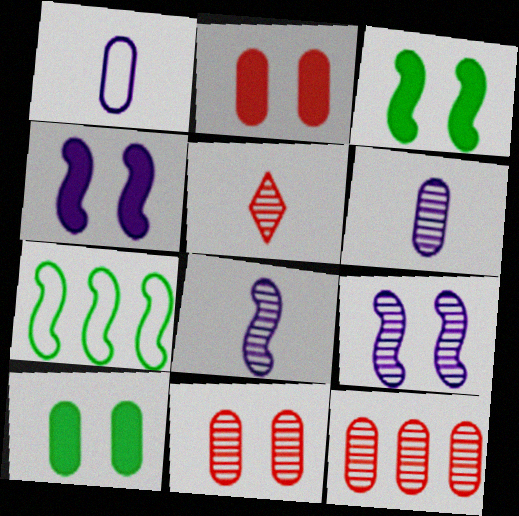[[1, 10, 12]]